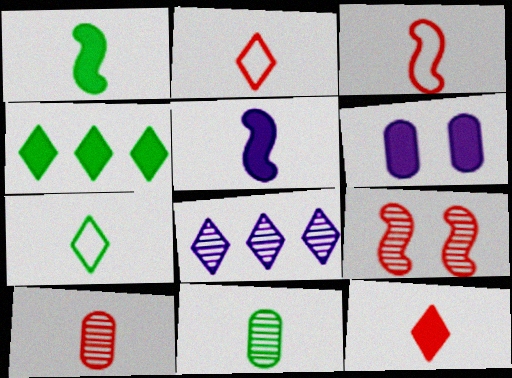[[1, 7, 11], 
[2, 5, 11], 
[3, 10, 12], 
[5, 7, 10], 
[8, 9, 11]]